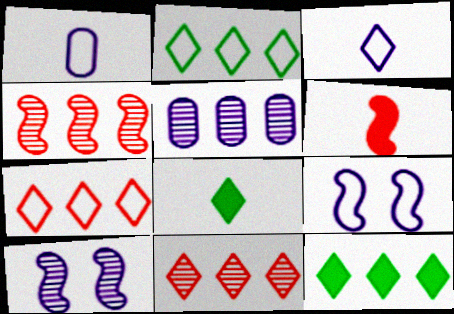[]